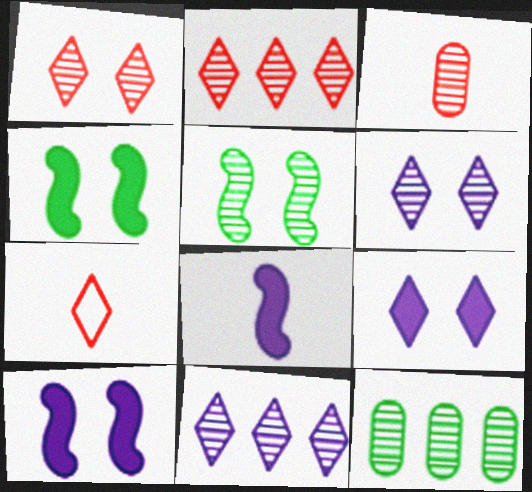[[3, 5, 11], 
[7, 10, 12]]